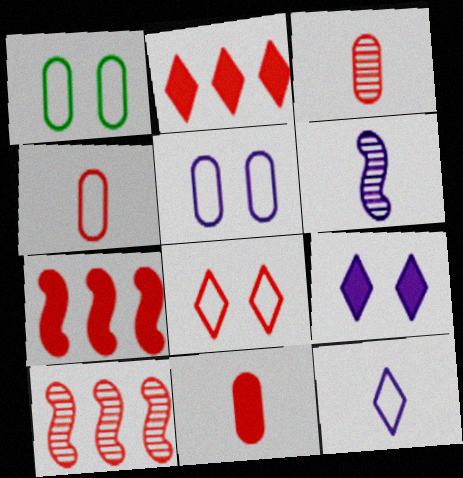[[1, 2, 6], 
[3, 4, 11], 
[3, 7, 8], 
[8, 10, 11]]